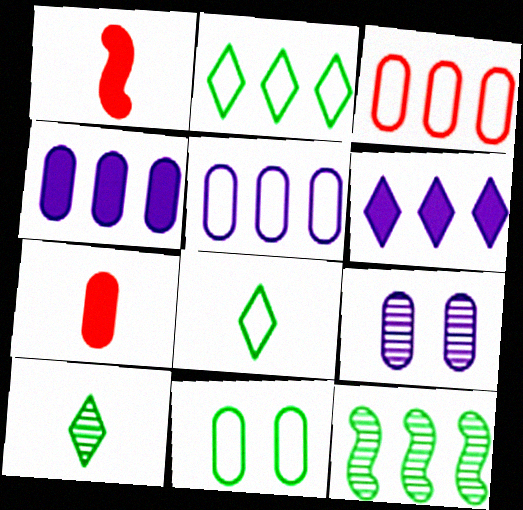[[1, 2, 9], 
[3, 6, 12]]